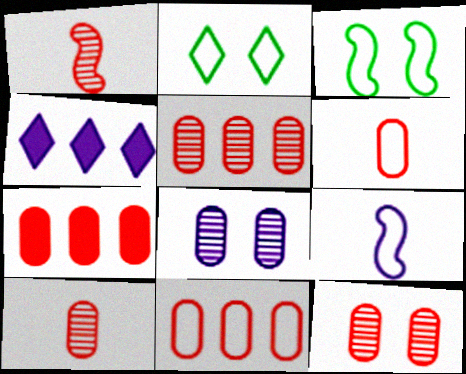[[2, 9, 11], 
[3, 4, 10], 
[4, 8, 9], 
[5, 7, 11], 
[5, 10, 12], 
[6, 7, 12]]